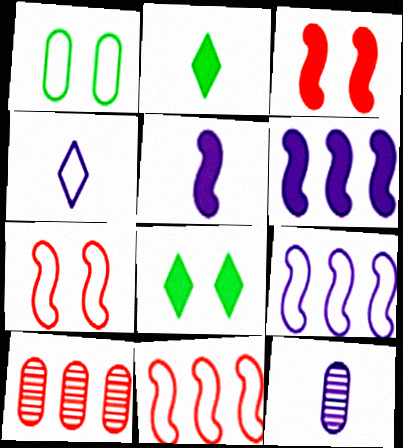[[1, 4, 11], 
[4, 5, 12], 
[8, 11, 12]]